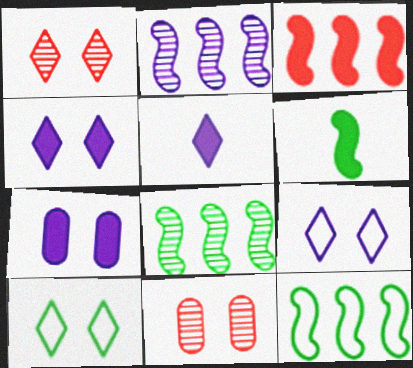[[1, 4, 10], 
[2, 3, 12], 
[5, 11, 12]]